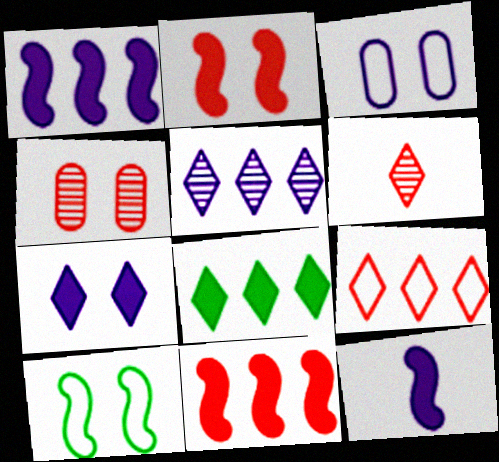[[3, 5, 12], 
[4, 7, 10], 
[5, 8, 9]]